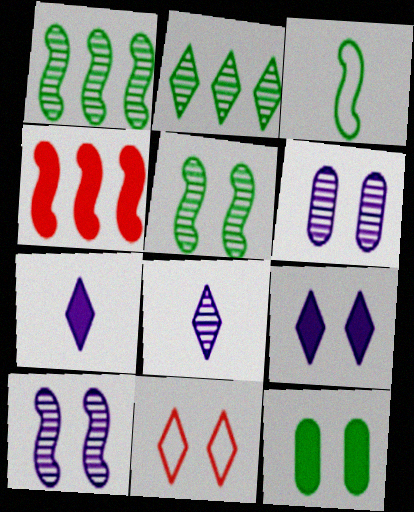[[2, 3, 12], 
[2, 7, 11], 
[3, 4, 10], 
[4, 7, 12], 
[10, 11, 12]]